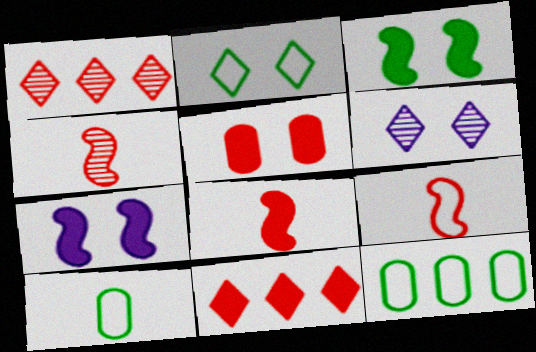[[1, 5, 9], 
[1, 7, 10], 
[4, 8, 9], 
[5, 8, 11], 
[6, 8, 12]]